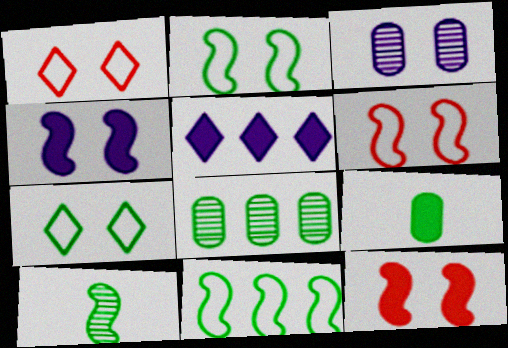[[3, 7, 12], 
[5, 9, 12]]